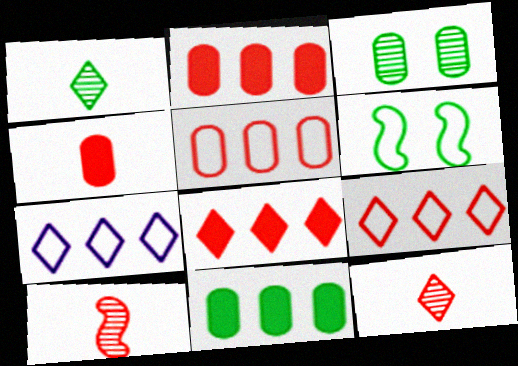[[1, 6, 11]]